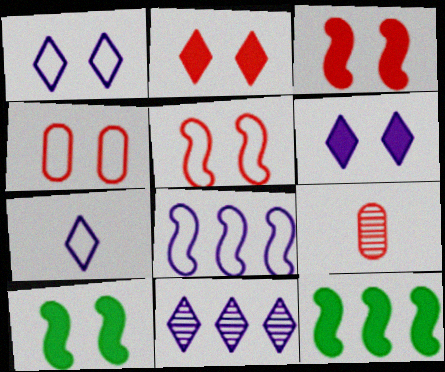[[1, 9, 12], 
[6, 7, 11]]